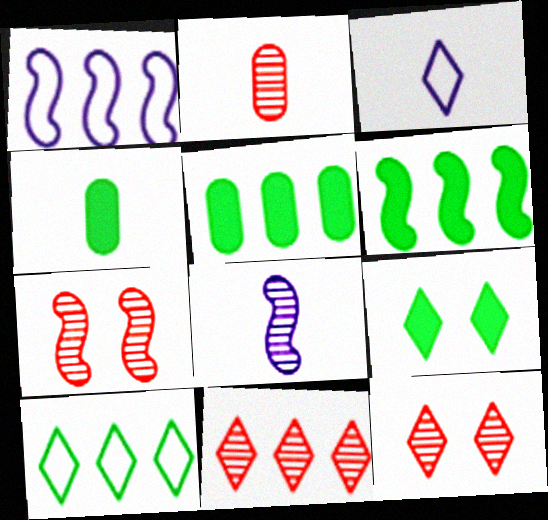[[1, 2, 9], 
[1, 4, 12], 
[1, 5, 11], 
[2, 7, 11], 
[3, 5, 7], 
[3, 9, 11], 
[4, 6, 9]]